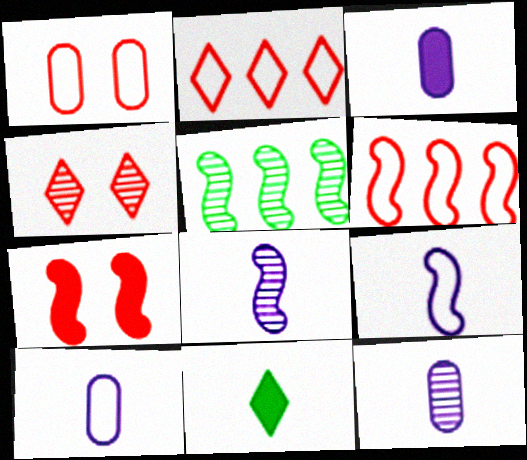[[1, 4, 7], 
[3, 10, 12], 
[4, 5, 12], 
[5, 7, 9]]